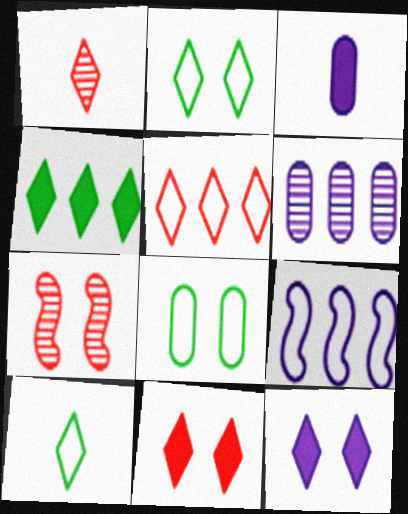[[1, 5, 11], 
[7, 8, 12]]